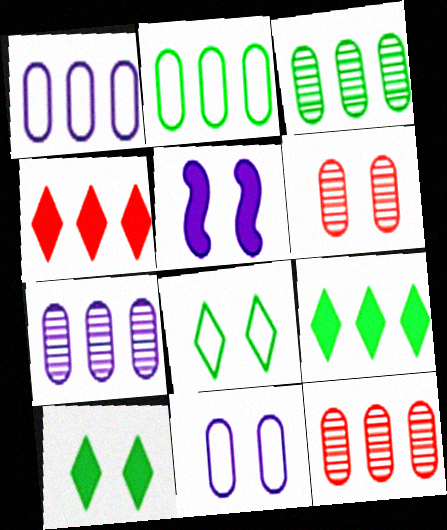[[3, 7, 12], 
[5, 6, 8]]